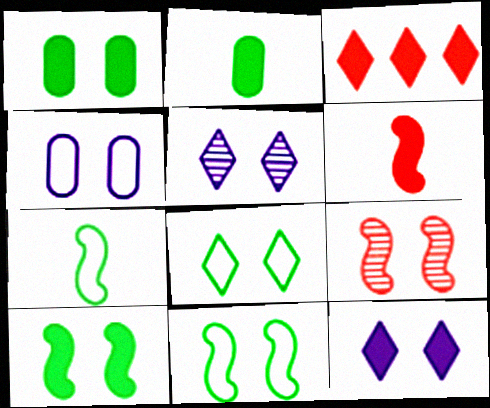[]